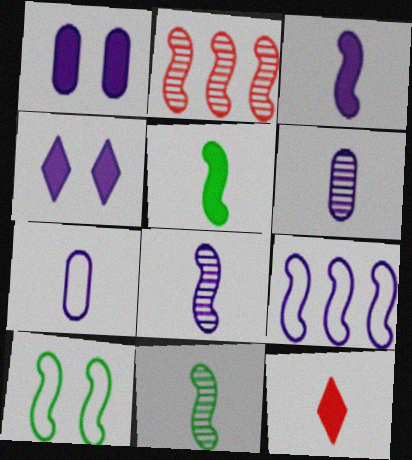[[2, 3, 10], 
[4, 6, 9], 
[7, 11, 12]]